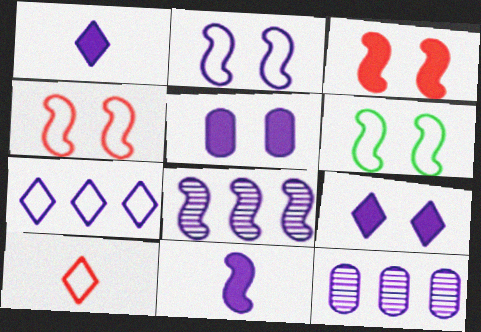[[1, 2, 12], 
[2, 4, 6], 
[2, 8, 11]]